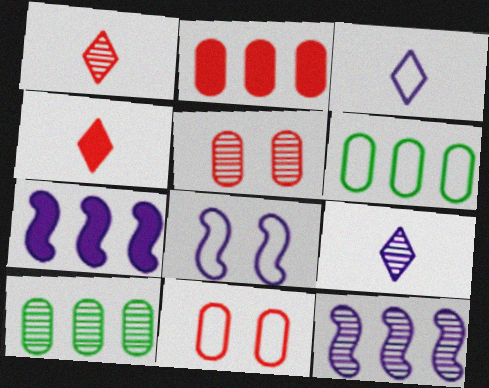[[4, 8, 10]]